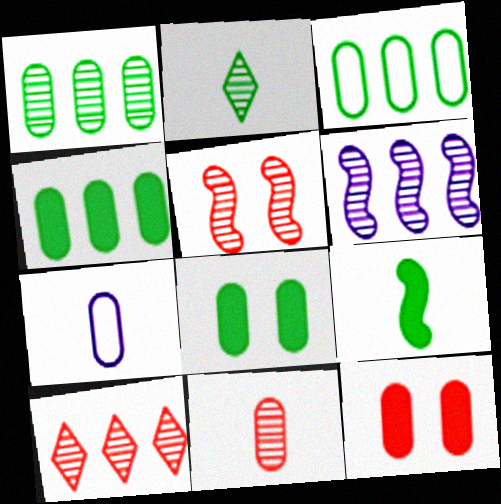[[1, 3, 4], 
[1, 6, 10], 
[1, 7, 12], 
[5, 10, 11]]